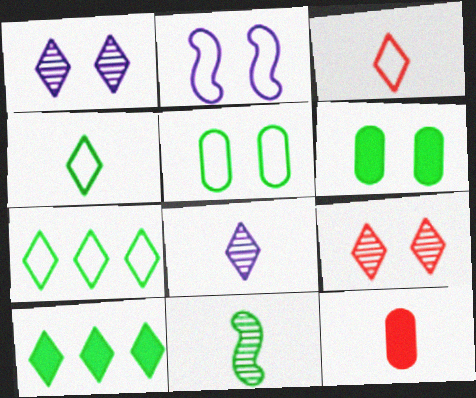[[1, 3, 10], 
[2, 6, 9], 
[5, 10, 11], 
[6, 7, 11]]